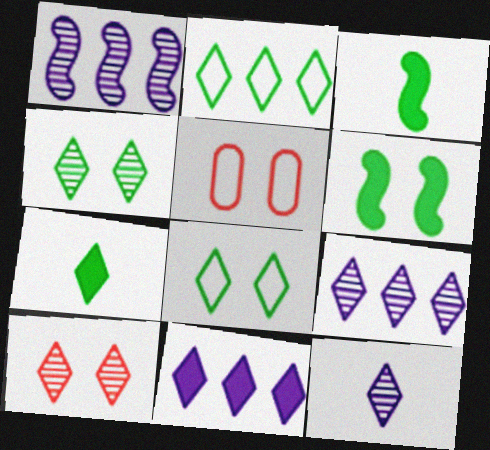[[1, 5, 7], 
[2, 4, 7], 
[3, 5, 9]]